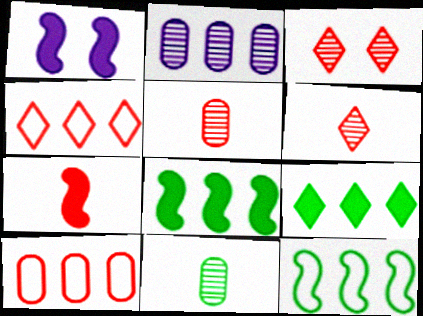[[1, 4, 11], 
[1, 7, 8], 
[2, 4, 8], 
[3, 7, 10]]